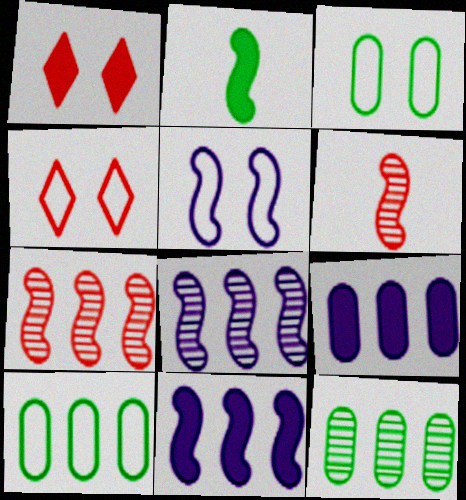[[1, 2, 9], 
[2, 5, 7], 
[3, 4, 5]]